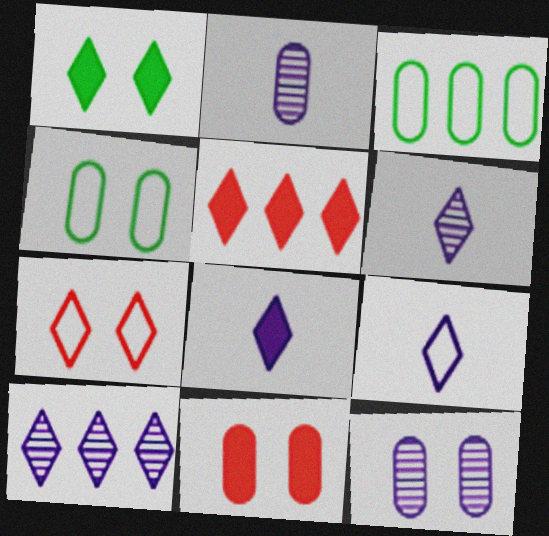[[1, 5, 8], 
[2, 3, 11], 
[4, 11, 12], 
[6, 8, 9]]